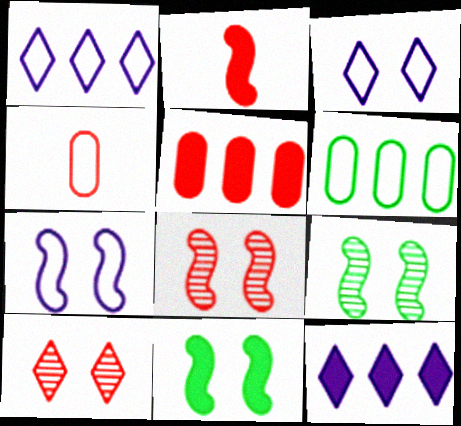[[4, 9, 12], 
[7, 8, 11]]